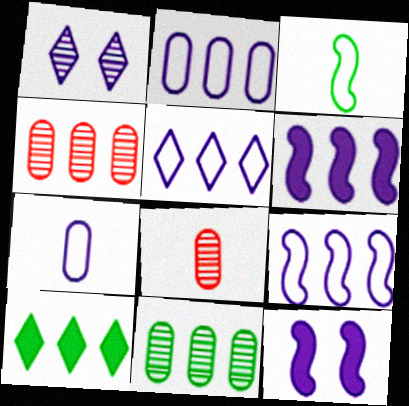[[1, 6, 7], 
[2, 5, 9], 
[4, 9, 10]]